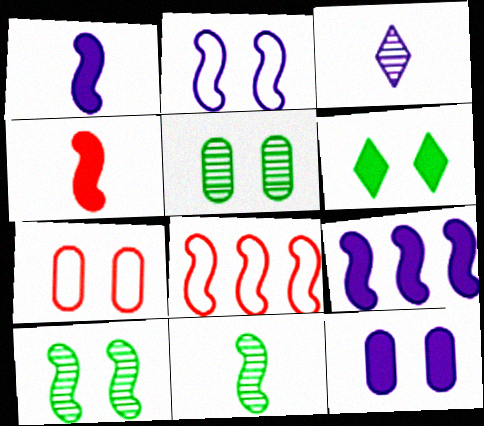[[1, 8, 10], 
[5, 7, 12]]